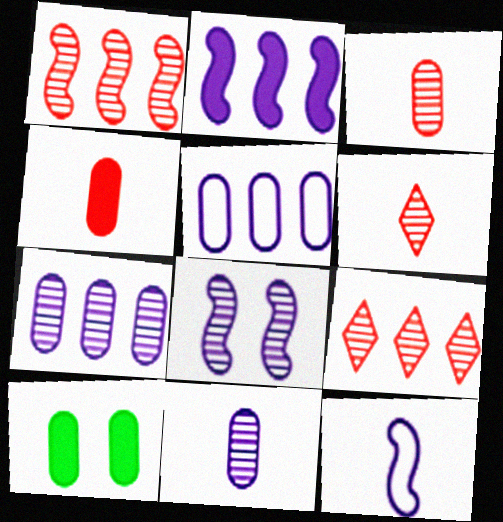[[2, 8, 12], 
[3, 5, 10], 
[9, 10, 12]]